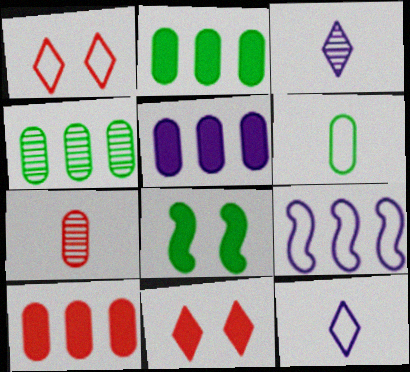[[1, 6, 9], 
[2, 5, 10]]